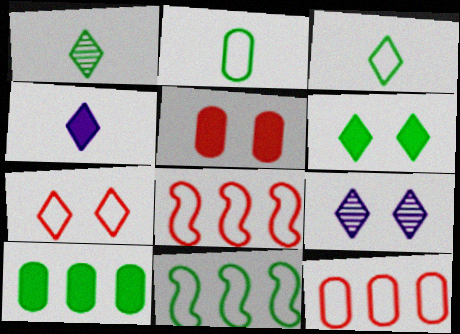[[6, 7, 9]]